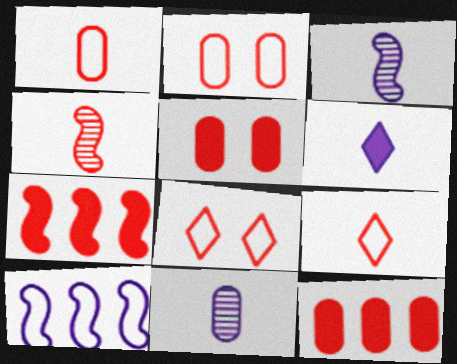[[4, 8, 12]]